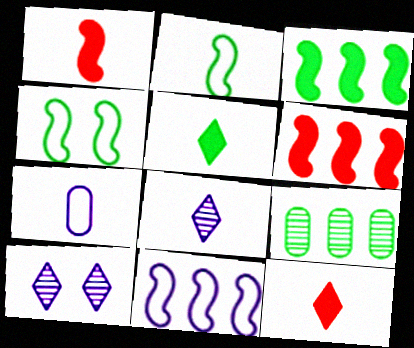[[4, 5, 9]]